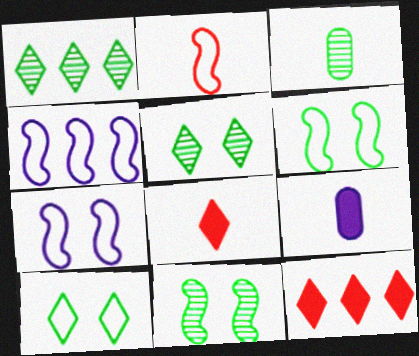[[1, 3, 11], 
[2, 4, 6], 
[3, 7, 12]]